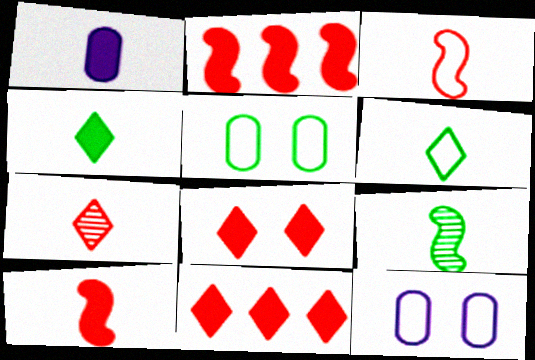[[1, 4, 10], 
[9, 11, 12]]